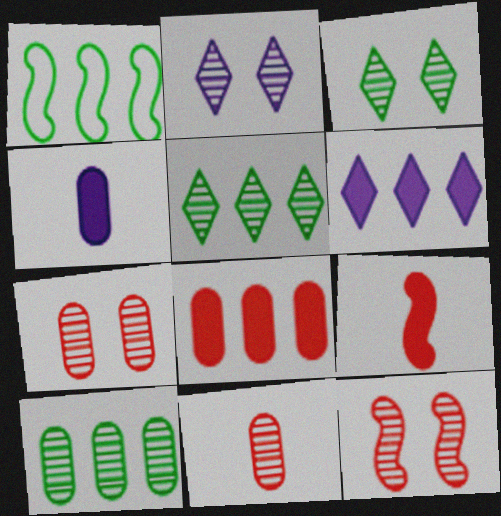[]